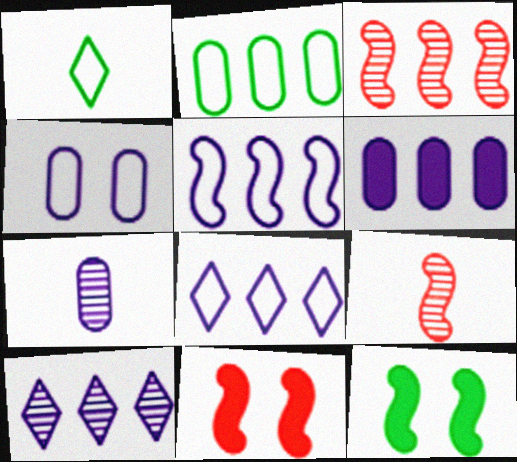[[4, 6, 7], 
[5, 6, 10], 
[5, 9, 12]]